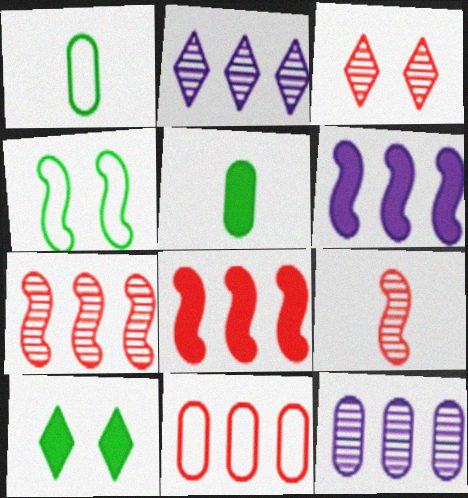[[1, 3, 6], 
[4, 6, 9]]